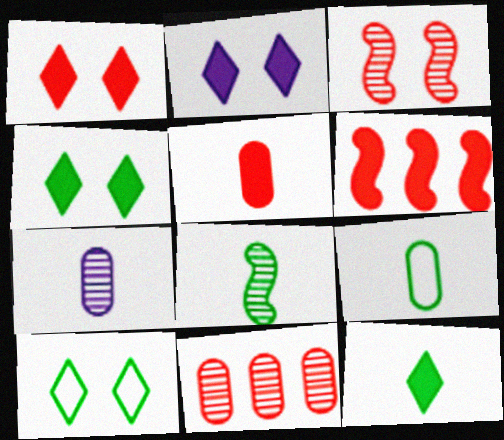[[1, 2, 4], 
[1, 5, 6], 
[5, 7, 9], 
[6, 7, 10], 
[8, 9, 12]]